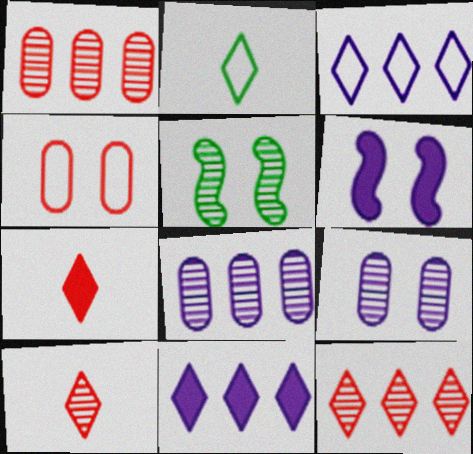[[1, 2, 6], 
[5, 8, 10]]